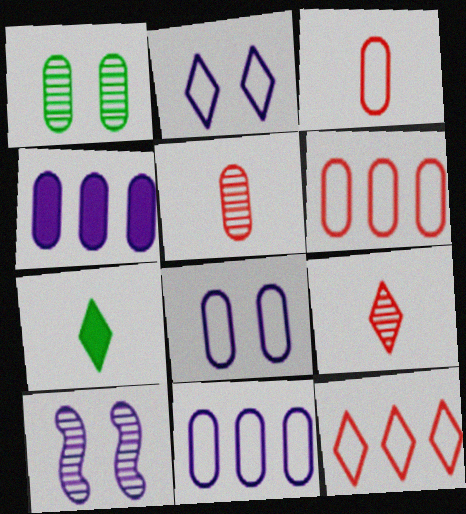[[1, 3, 4], 
[6, 7, 10]]